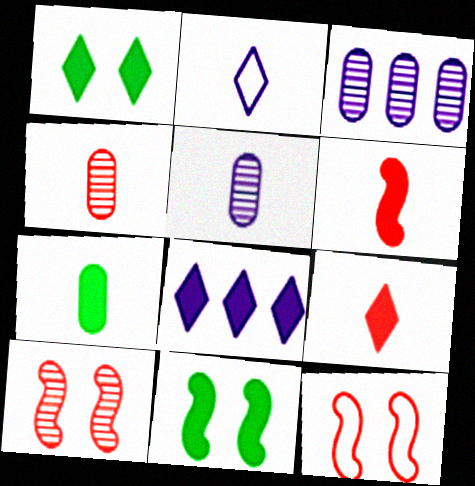[[1, 8, 9]]